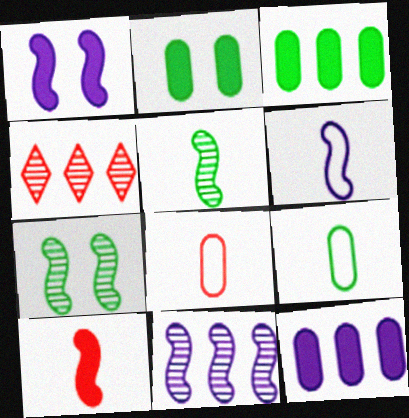[[1, 4, 9], 
[1, 6, 11], 
[2, 4, 6], 
[5, 6, 10]]